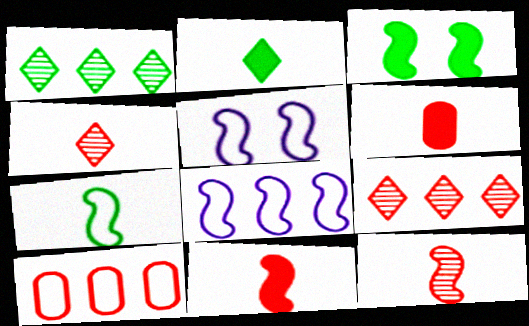[[1, 5, 6], 
[3, 8, 12]]